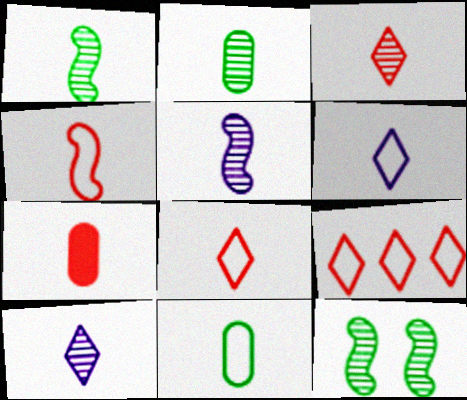[[1, 6, 7], 
[2, 3, 5], 
[3, 4, 7], 
[4, 6, 11]]